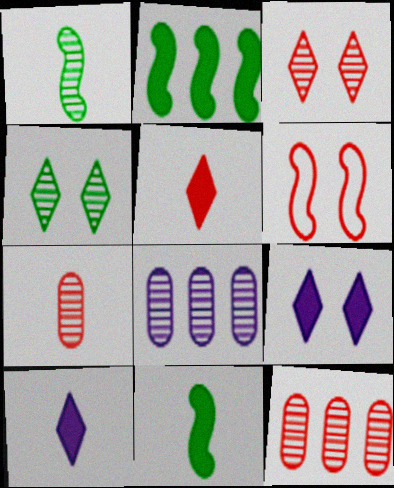[[1, 3, 8], 
[5, 6, 12]]